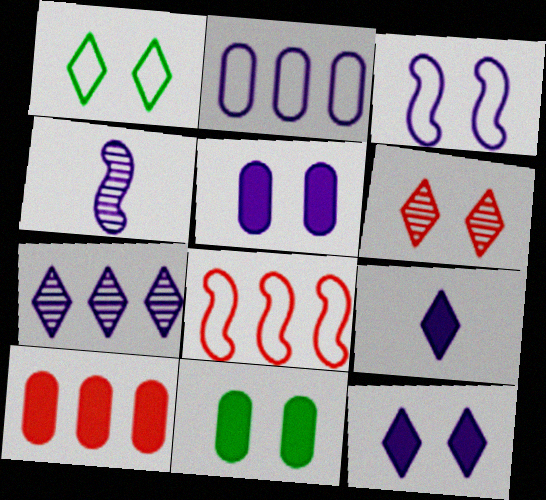[[1, 4, 10], 
[1, 6, 12], 
[2, 4, 12], 
[3, 6, 11]]